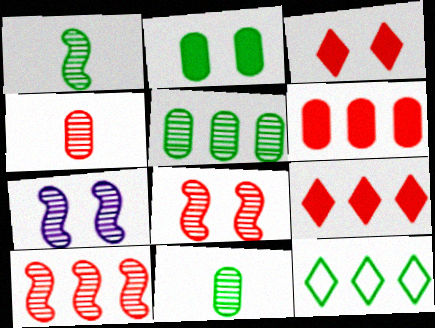[[1, 2, 12], 
[1, 7, 10]]